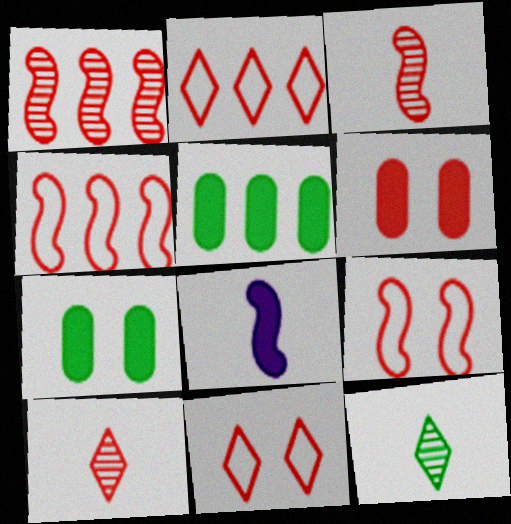[[2, 3, 6], 
[4, 6, 10]]